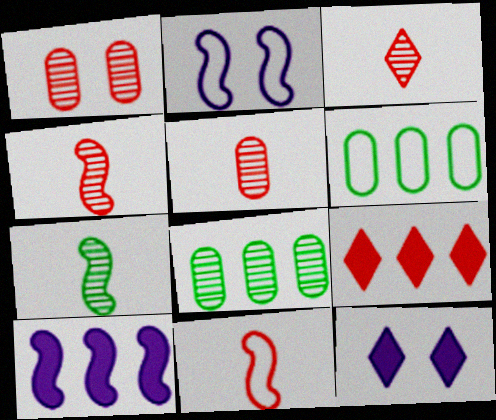[[1, 9, 11], 
[3, 4, 5], 
[4, 6, 12], 
[8, 11, 12]]